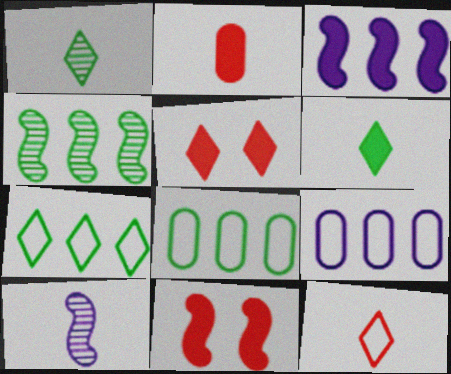[[1, 9, 11], 
[5, 8, 10]]